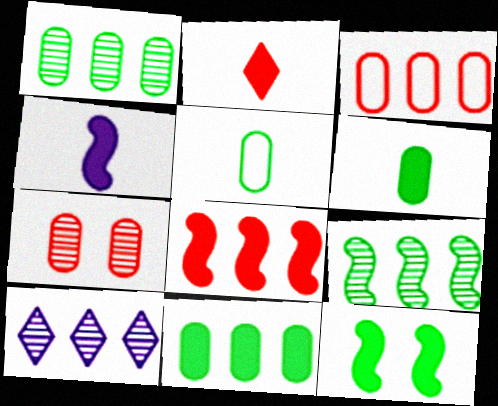[[2, 4, 6], 
[4, 8, 12]]